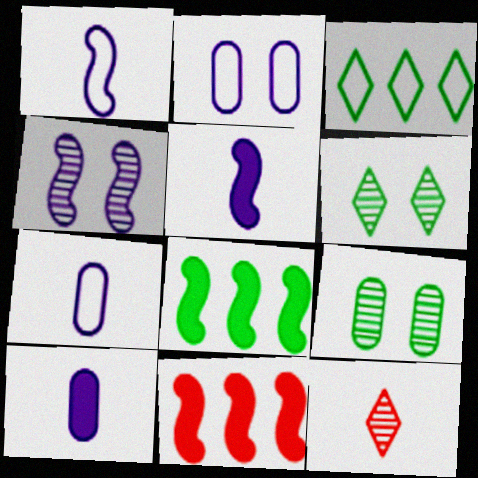[[2, 8, 12], 
[6, 7, 11]]